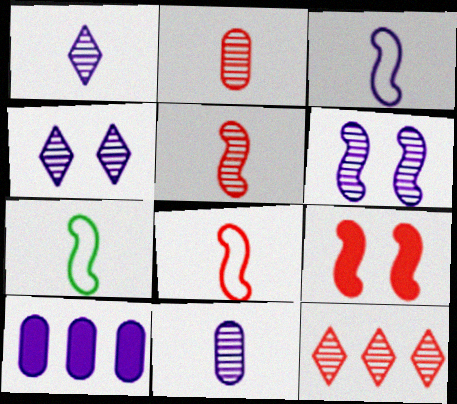[[3, 4, 10], 
[3, 7, 8]]